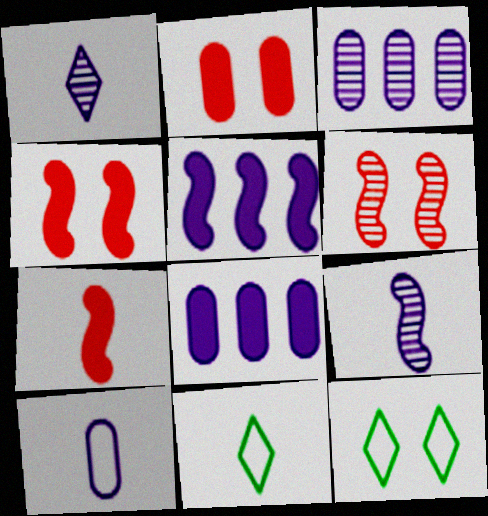[[3, 4, 11], 
[3, 7, 12], 
[6, 8, 11]]